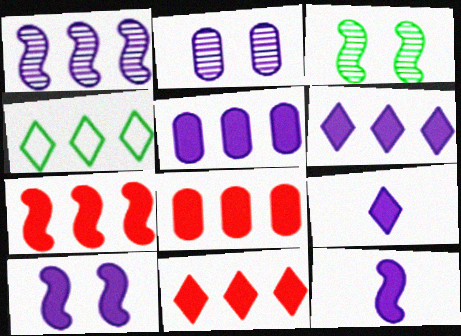[[1, 4, 8], 
[5, 9, 10], 
[7, 8, 11]]